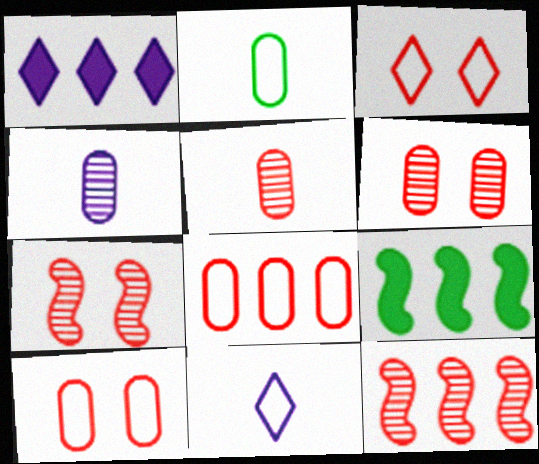[[1, 2, 7], 
[3, 4, 9], 
[6, 9, 11]]